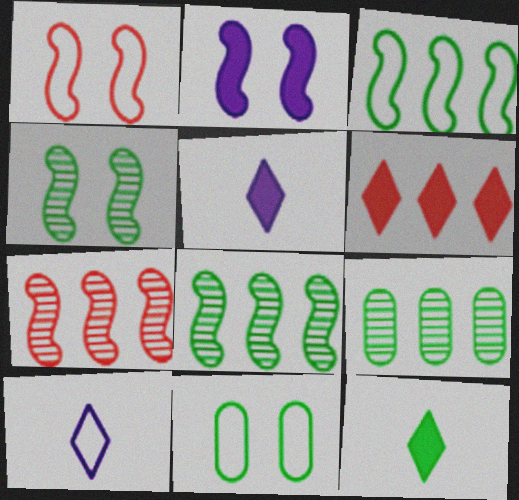[[1, 2, 4], 
[1, 5, 9], 
[5, 7, 11], 
[8, 11, 12]]